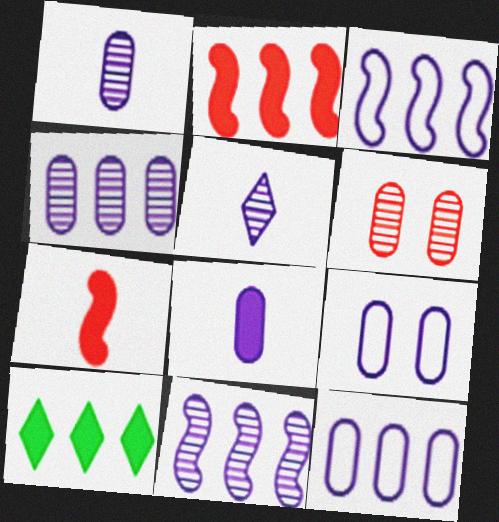[[4, 8, 9]]